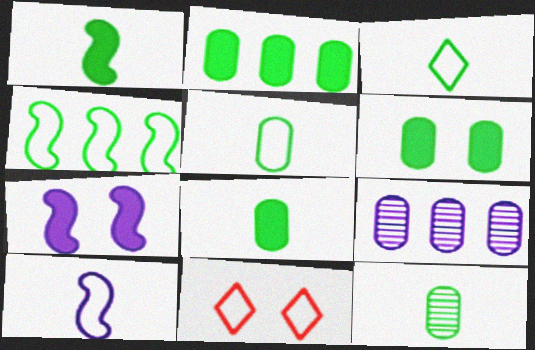[[1, 3, 12], 
[1, 9, 11], 
[2, 6, 8], 
[5, 8, 12]]